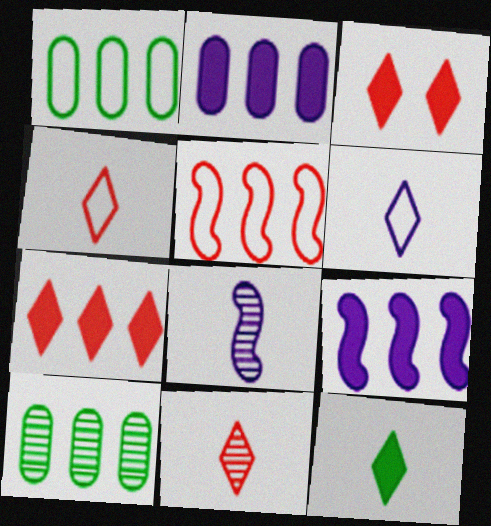[[1, 3, 8], 
[6, 11, 12]]